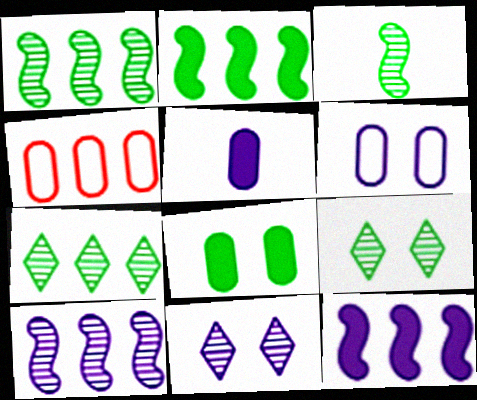[[4, 7, 12]]